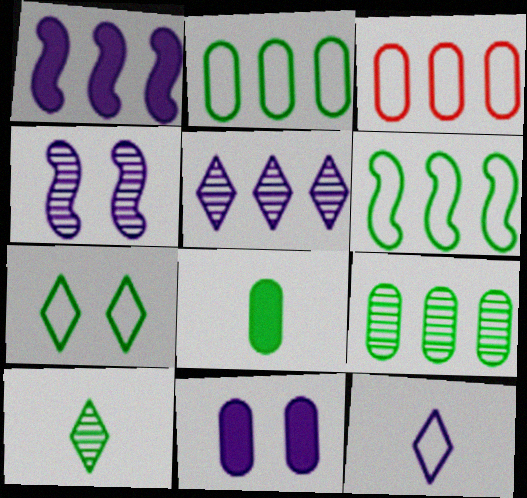[]